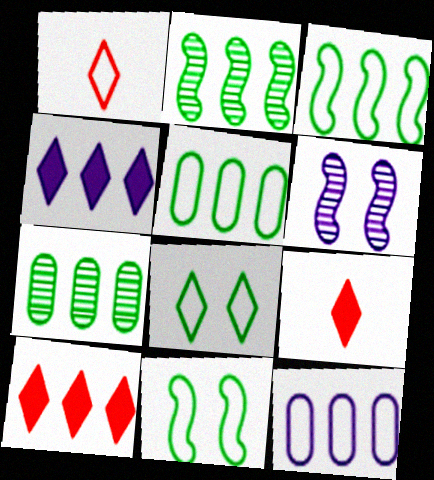[[1, 11, 12], 
[2, 10, 12], 
[5, 6, 9]]